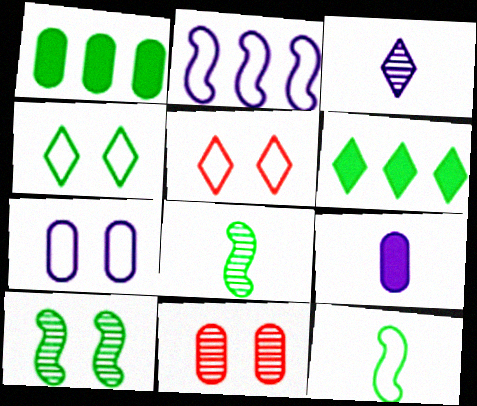[[1, 4, 8], 
[3, 5, 6]]